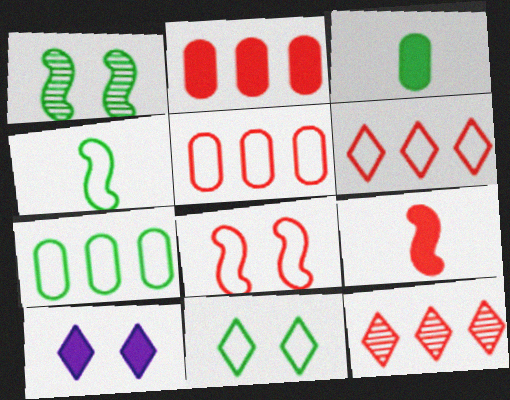[[4, 7, 11]]